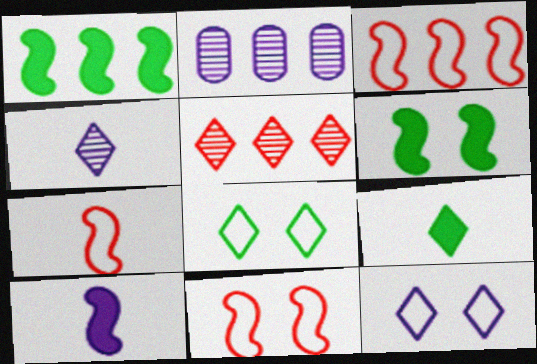[[2, 9, 11], 
[2, 10, 12], 
[3, 7, 11], 
[5, 9, 12]]